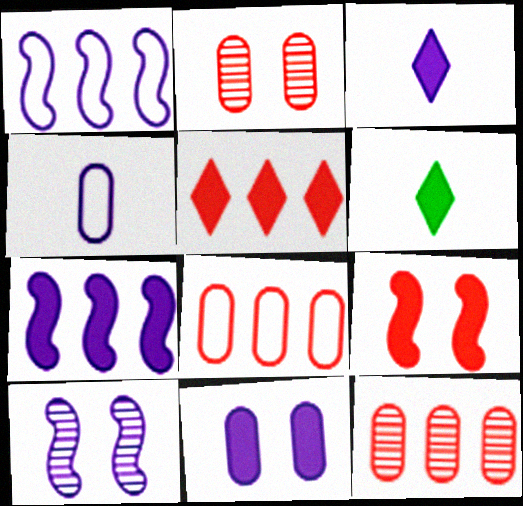[[1, 2, 6], 
[3, 7, 11], 
[6, 8, 10]]